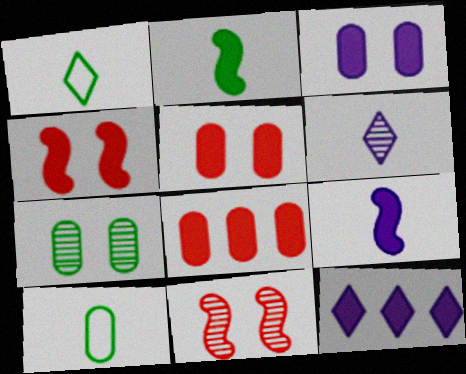[[2, 5, 12], 
[3, 9, 12], 
[10, 11, 12]]